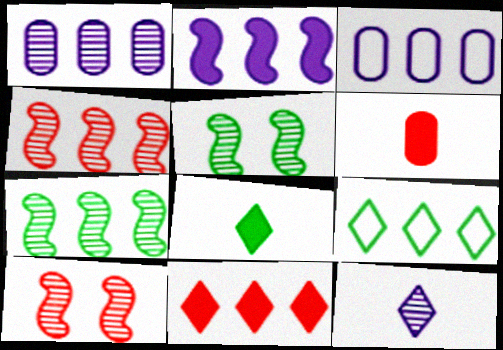[[3, 7, 11], 
[3, 8, 10]]